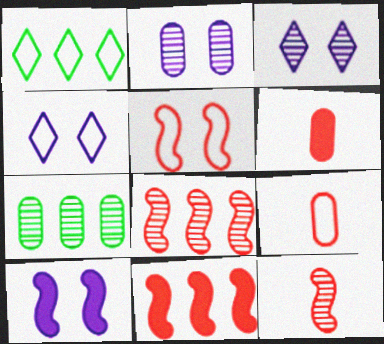[[2, 4, 10], 
[3, 7, 12], 
[5, 11, 12]]